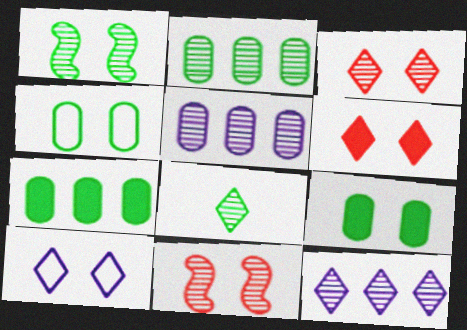[[1, 2, 8], 
[3, 8, 12], 
[5, 8, 11], 
[9, 10, 11]]